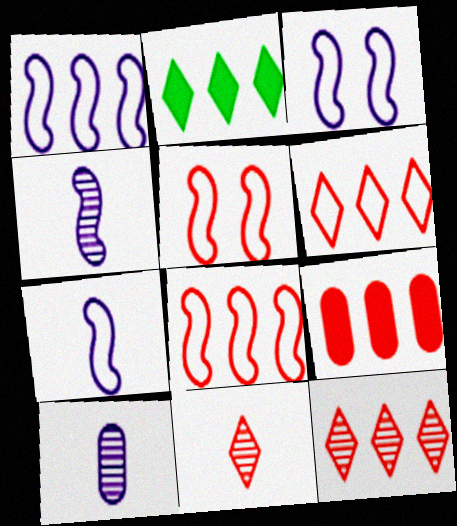[[1, 3, 7], 
[2, 5, 10], 
[5, 9, 11], 
[8, 9, 12]]